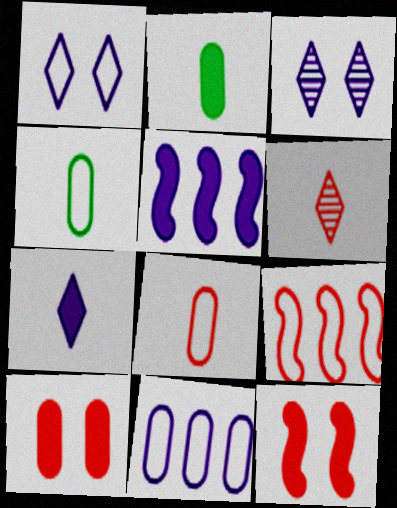[[1, 4, 9], 
[2, 3, 9], 
[6, 9, 10]]